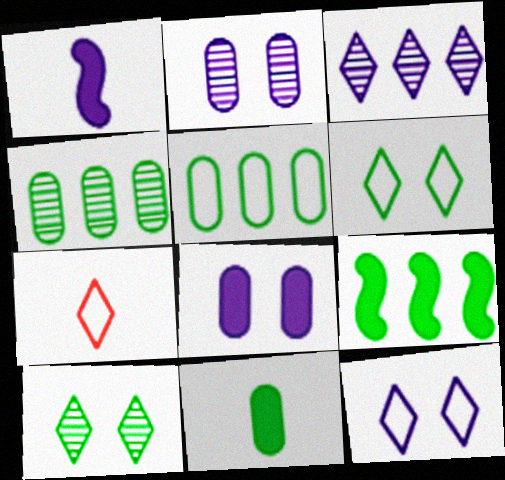[[2, 7, 9]]